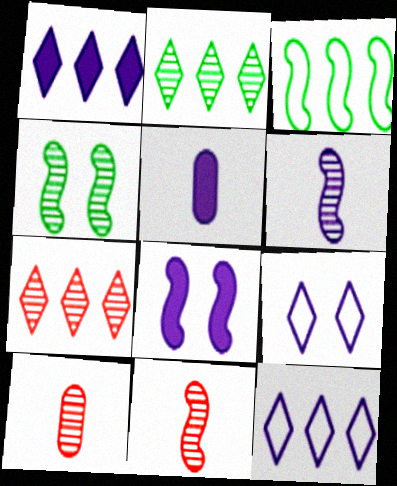[[1, 5, 8], 
[3, 8, 11]]